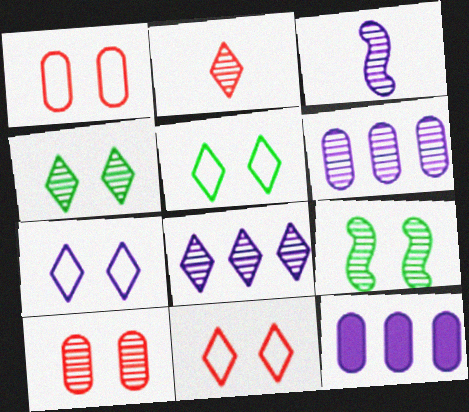[[2, 4, 8], 
[2, 6, 9], 
[3, 7, 12], 
[5, 7, 11]]